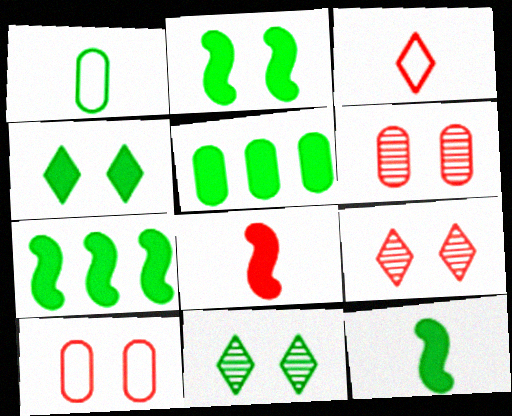[[1, 7, 11], 
[2, 7, 12], 
[4, 5, 12]]